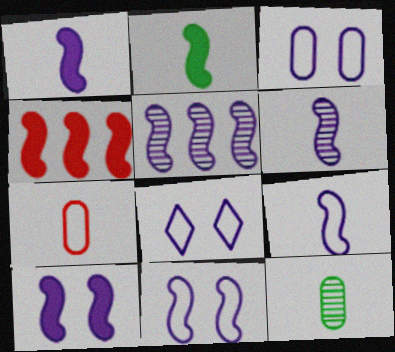[[1, 5, 11], 
[1, 6, 9], 
[2, 4, 10], 
[3, 8, 11], 
[4, 8, 12], 
[5, 9, 10]]